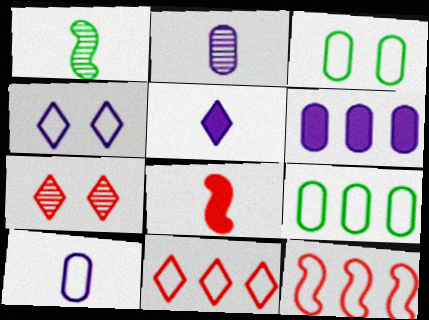[]